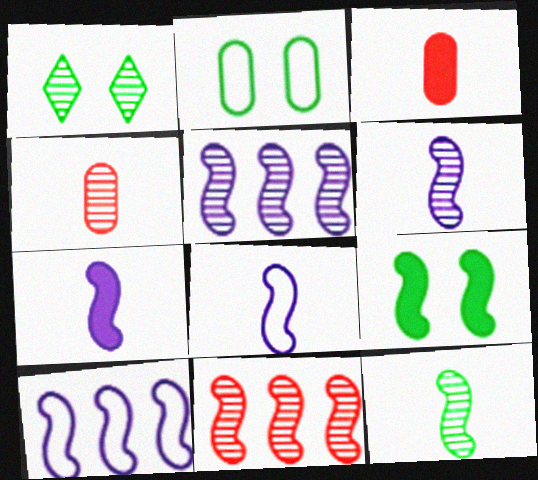[[1, 2, 9], 
[1, 3, 10], 
[1, 4, 5], 
[6, 7, 8], 
[8, 9, 11]]